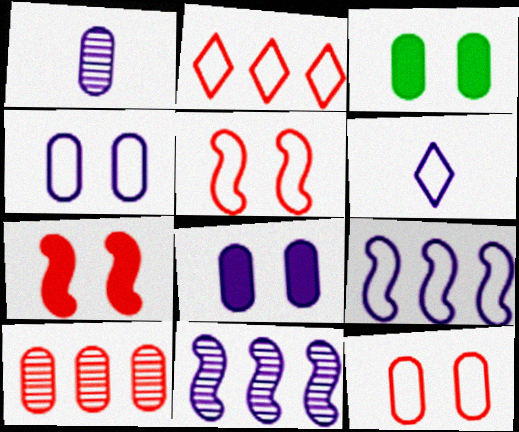[[4, 6, 9], 
[6, 8, 11]]